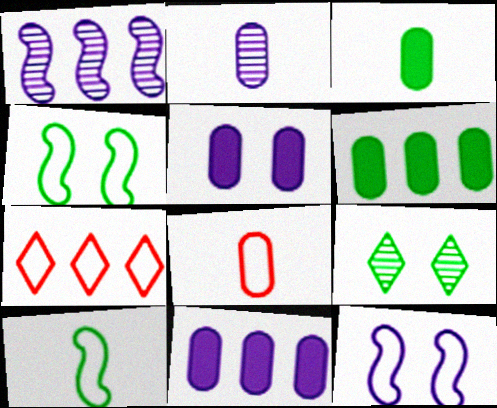[[1, 6, 7], 
[2, 3, 8], 
[6, 9, 10]]